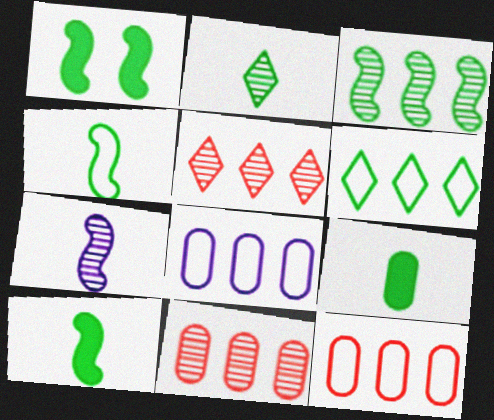[[1, 3, 4], 
[2, 4, 9]]